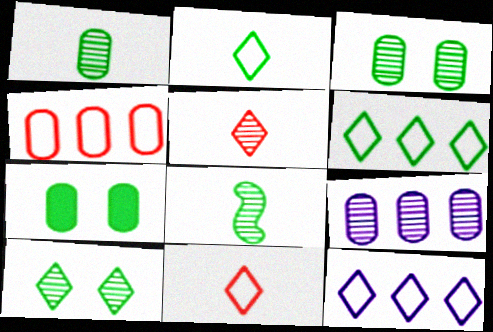[[6, 7, 8]]